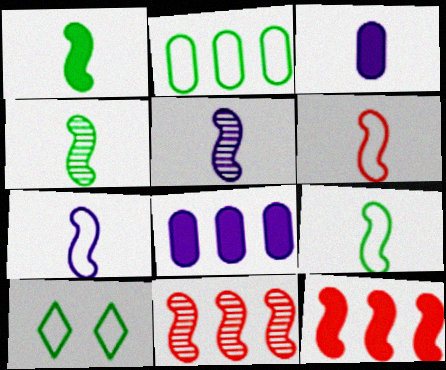[[1, 4, 9], 
[1, 5, 6], 
[2, 9, 10], 
[3, 10, 11], 
[6, 7, 9]]